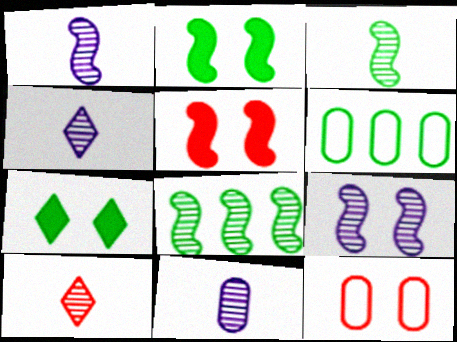[[1, 4, 11], 
[3, 6, 7], 
[3, 10, 11], 
[4, 5, 6], 
[7, 9, 12]]